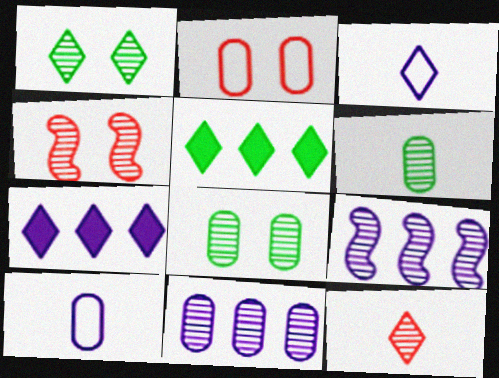[[4, 5, 10], 
[8, 9, 12]]